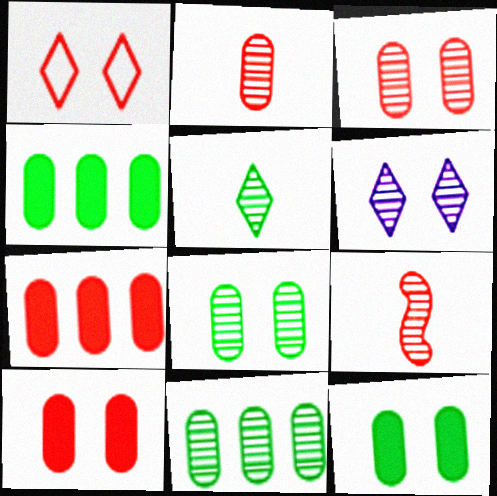[[1, 7, 9], 
[6, 9, 11]]